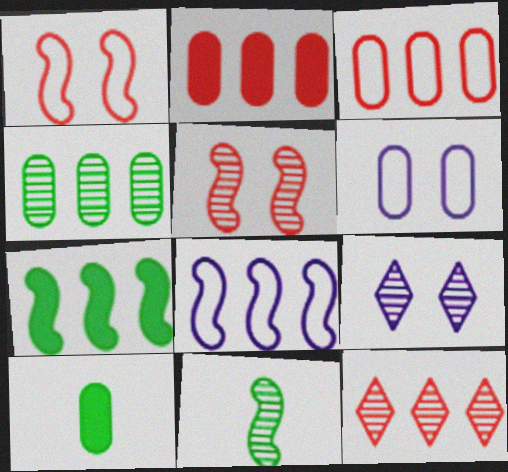[]